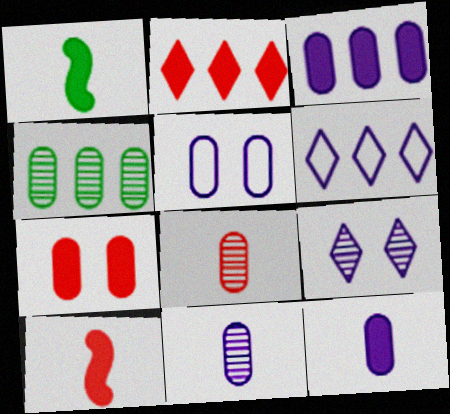[[2, 7, 10], 
[3, 5, 11]]